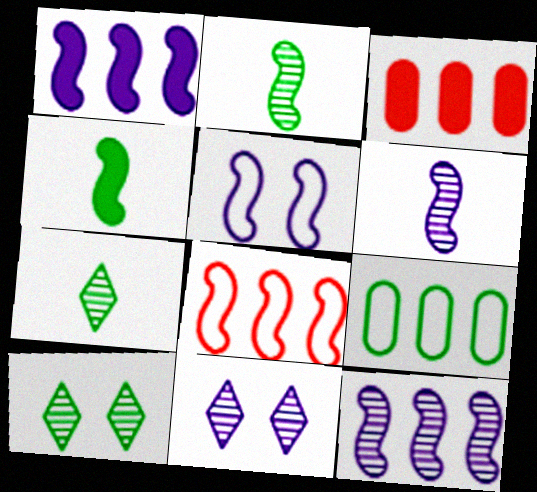[[1, 5, 6], 
[3, 5, 7], 
[4, 9, 10]]